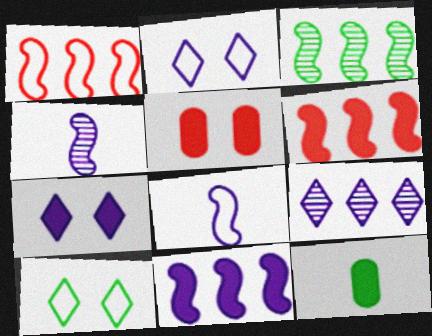[[1, 3, 11], 
[3, 10, 12], 
[6, 7, 12]]